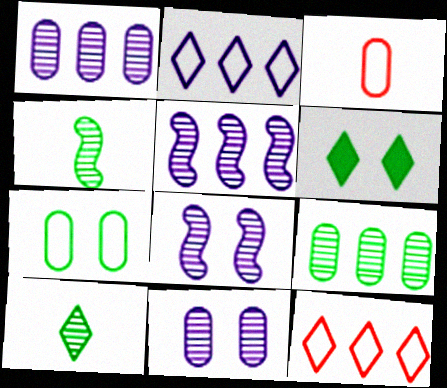[[3, 5, 6]]